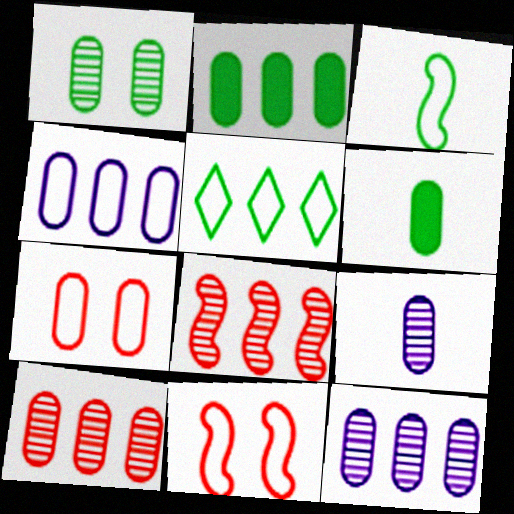[[1, 9, 10], 
[2, 4, 10], 
[2, 7, 9], 
[6, 7, 12]]